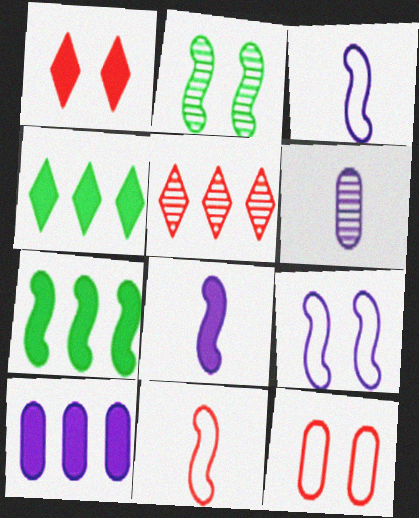[[2, 5, 6]]